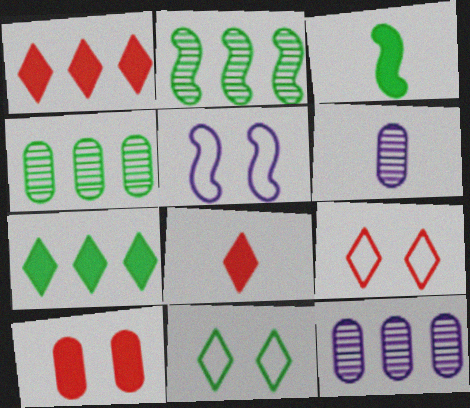[[3, 4, 11], 
[3, 9, 12], 
[4, 5, 8]]